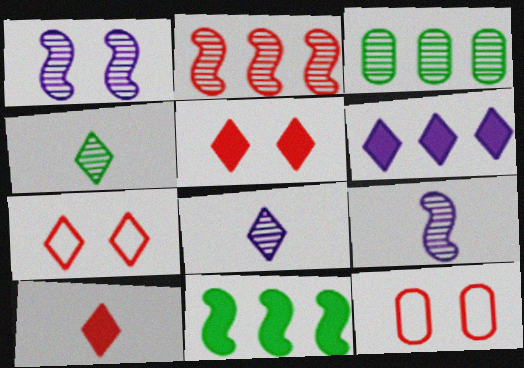[[2, 10, 12], 
[4, 6, 7], 
[8, 11, 12]]